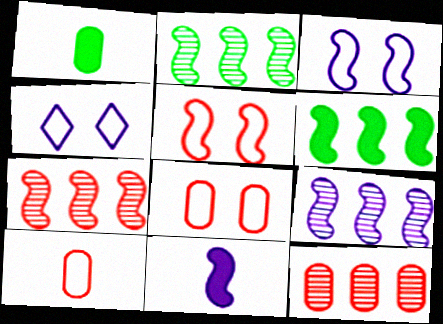[[1, 4, 7], 
[2, 5, 11], 
[2, 7, 9], 
[3, 9, 11]]